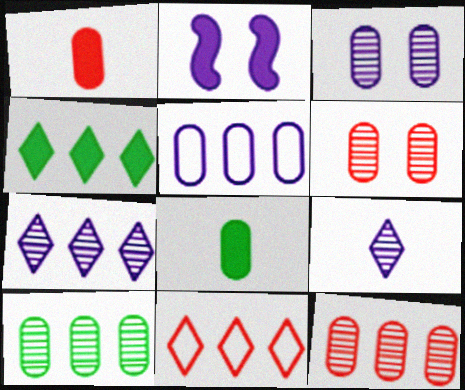[[1, 2, 4], 
[2, 5, 9], 
[4, 7, 11], 
[5, 6, 8]]